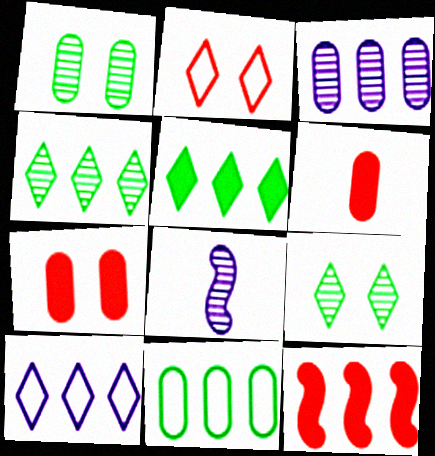[]